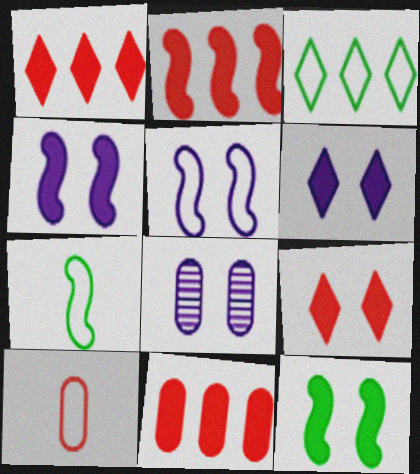[[1, 2, 11], 
[1, 7, 8], 
[3, 5, 10], 
[5, 6, 8]]